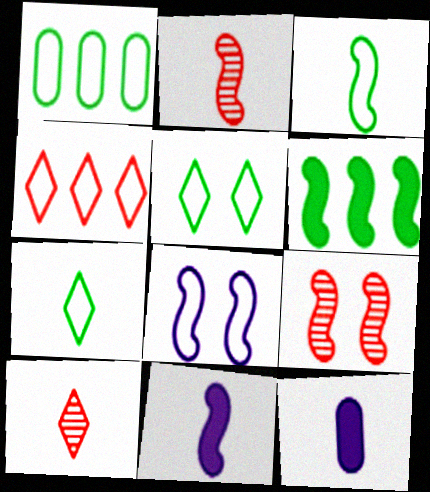[[1, 3, 5], 
[2, 3, 11], 
[2, 6, 8], 
[2, 7, 12], 
[3, 10, 12]]